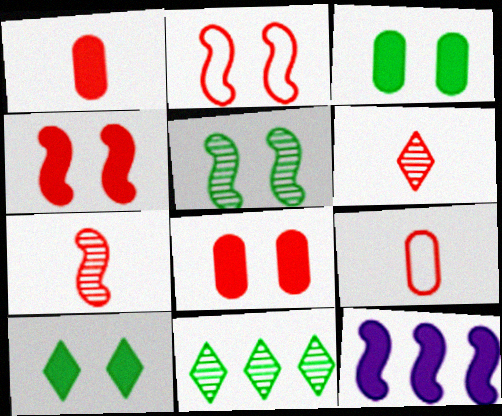[[1, 10, 12]]